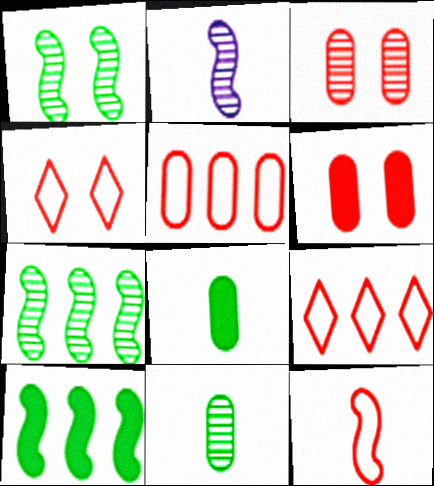[[4, 5, 12]]